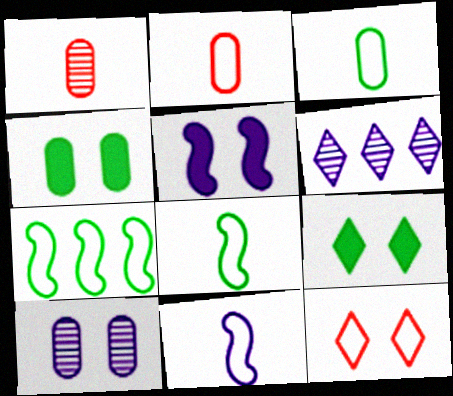[]